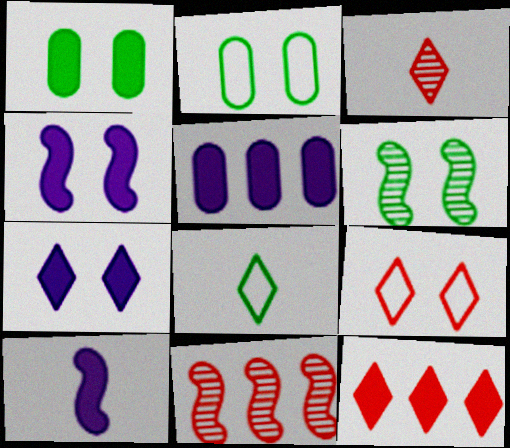[[1, 10, 12], 
[3, 9, 12], 
[5, 7, 10]]